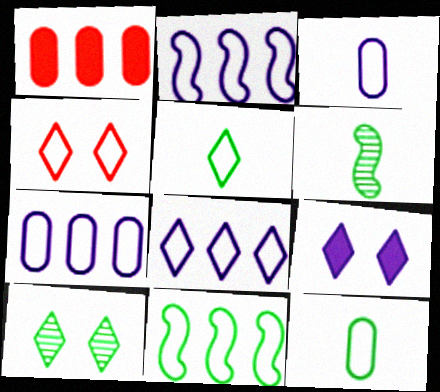[[2, 4, 12], 
[2, 7, 8], 
[3, 4, 11], 
[4, 5, 8], 
[4, 9, 10]]